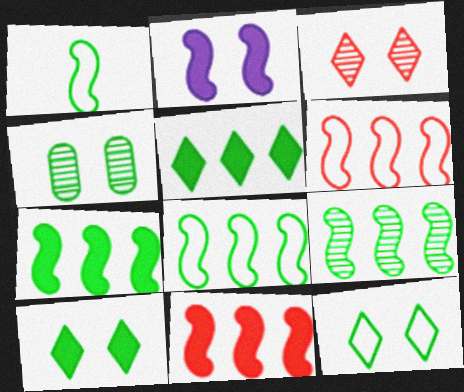[[1, 4, 5], 
[7, 8, 9]]